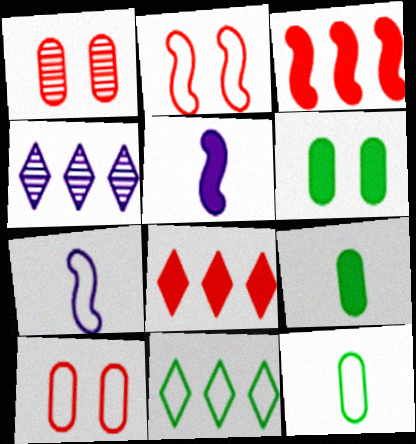[[1, 5, 11], 
[2, 4, 9], 
[4, 8, 11], 
[5, 6, 8], 
[7, 10, 11]]